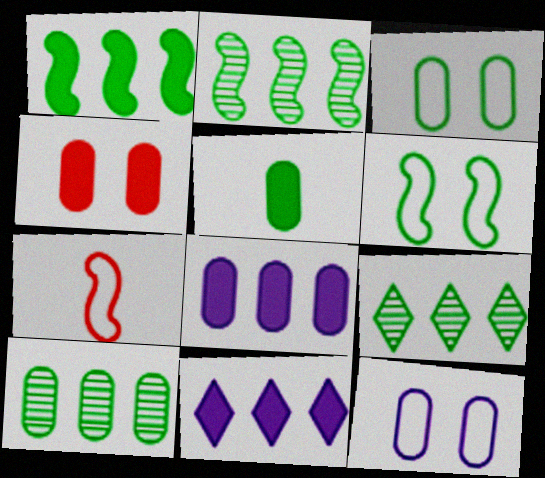[[2, 9, 10], 
[3, 5, 10], 
[4, 5, 8], 
[5, 6, 9]]